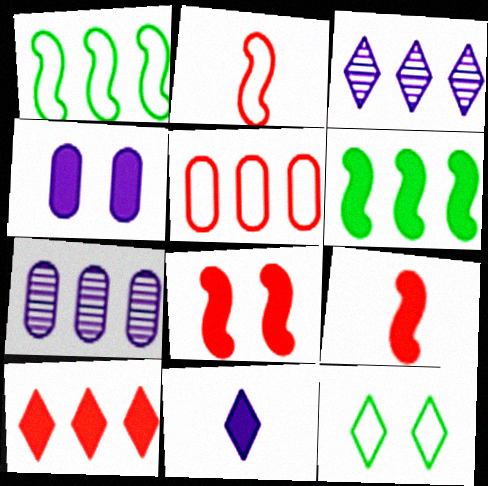[[1, 7, 10], 
[3, 5, 6], 
[7, 9, 12]]